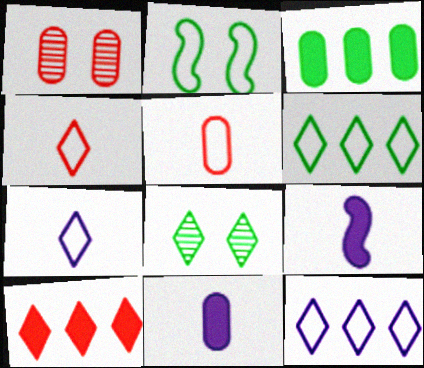[[1, 6, 9], 
[2, 5, 12], 
[7, 8, 10]]